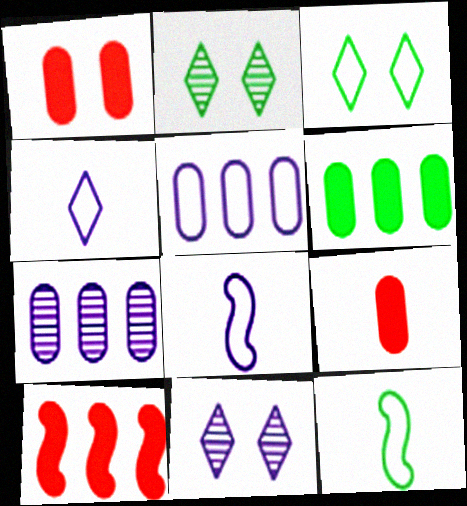[[2, 6, 12]]